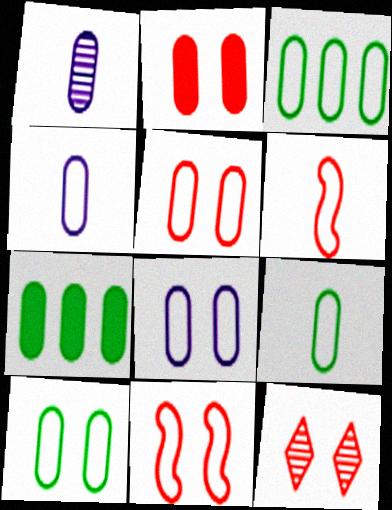[[1, 2, 3], 
[1, 5, 7], 
[2, 11, 12], 
[3, 4, 5], 
[3, 9, 10], 
[5, 8, 10]]